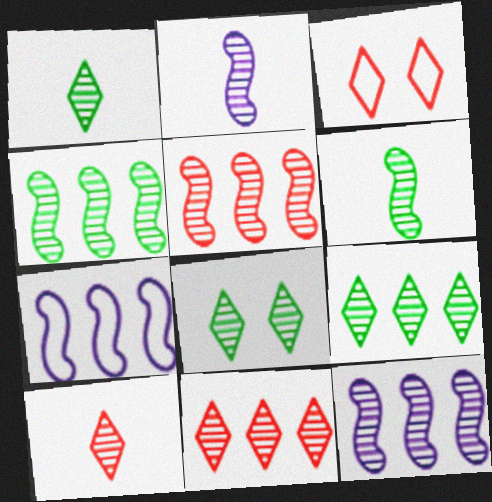[[1, 8, 9], 
[4, 5, 12]]